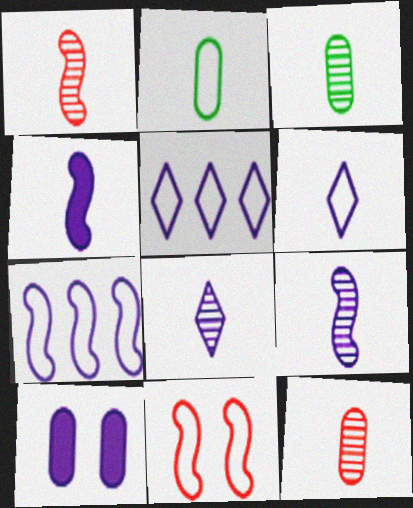[[1, 3, 8], 
[2, 5, 11], 
[5, 9, 10], 
[7, 8, 10]]